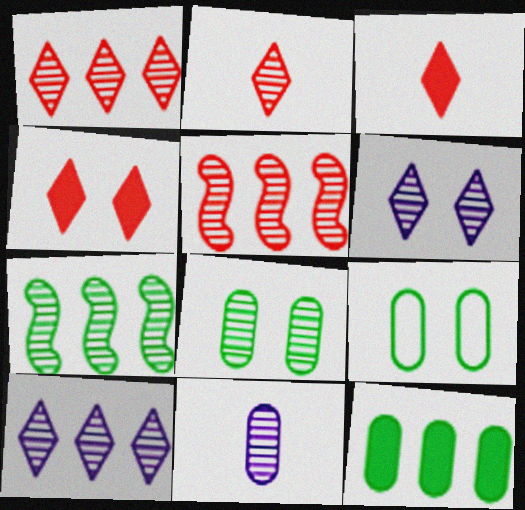[]